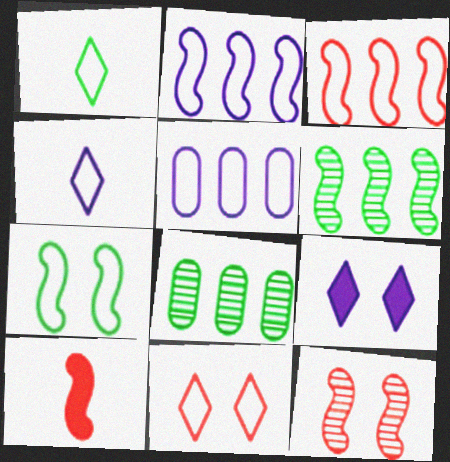[[3, 10, 12]]